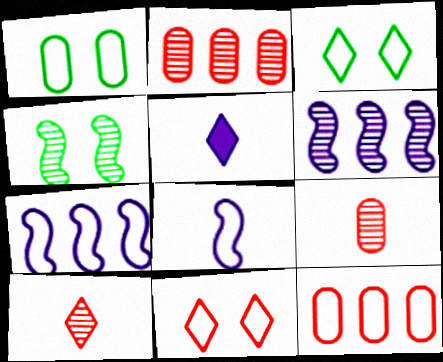[[3, 8, 12], 
[4, 5, 12]]